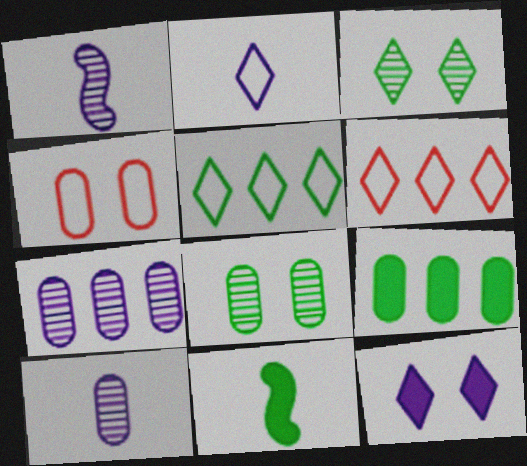[[4, 9, 10], 
[5, 8, 11]]